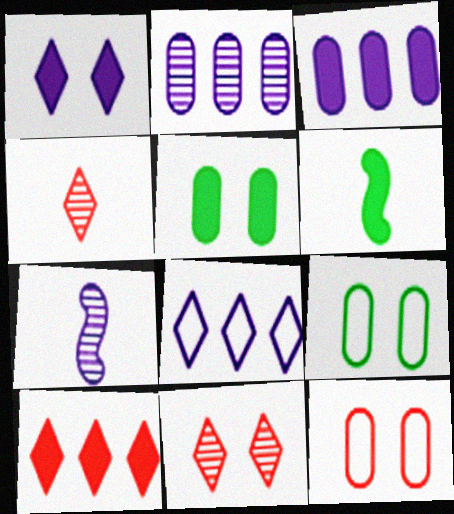[[7, 9, 10]]